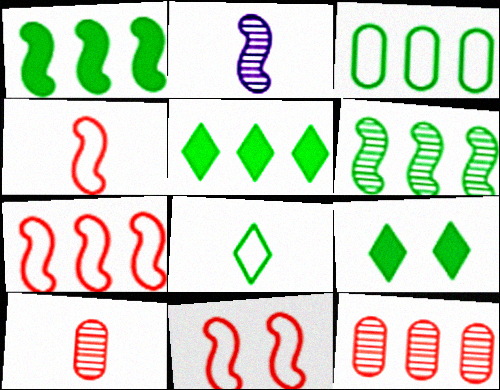[[1, 2, 11], 
[3, 5, 6], 
[4, 7, 11]]